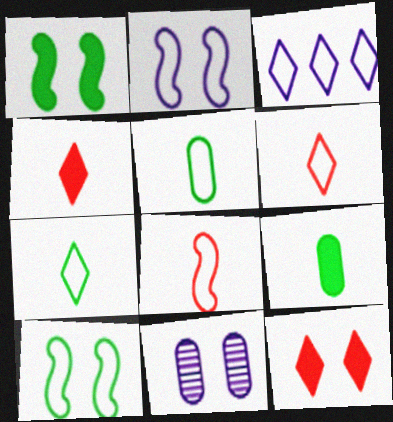[[10, 11, 12]]